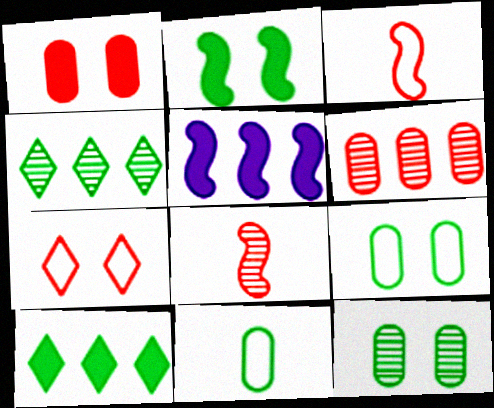[[2, 4, 11]]